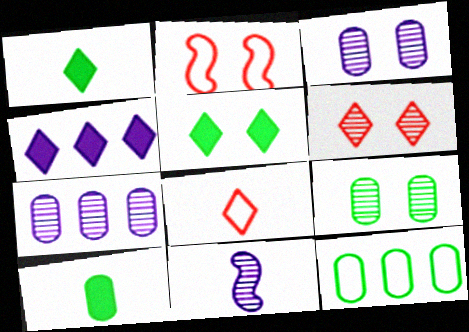[[1, 2, 7], 
[2, 3, 5], 
[8, 10, 11], 
[9, 10, 12]]